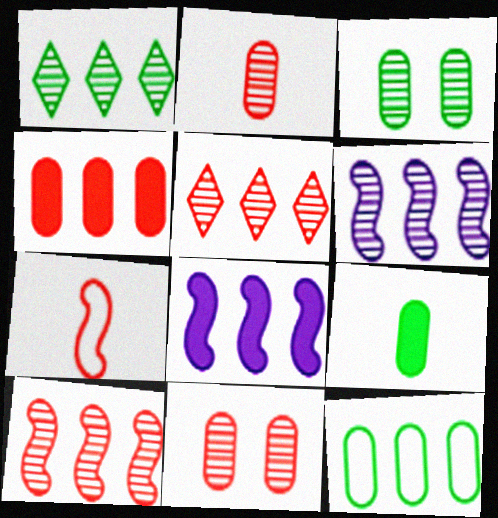[[3, 9, 12], 
[5, 8, 12]]